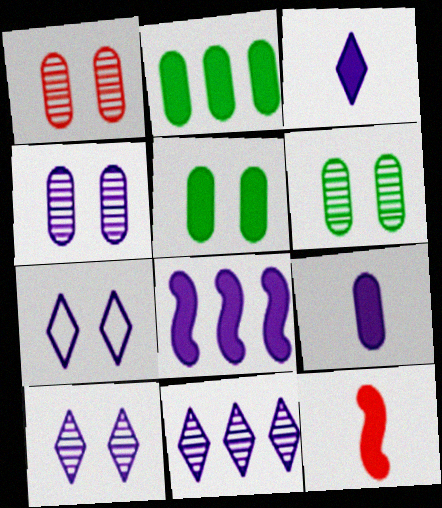[[1, 4, 6], 
[3, 7, 11]]